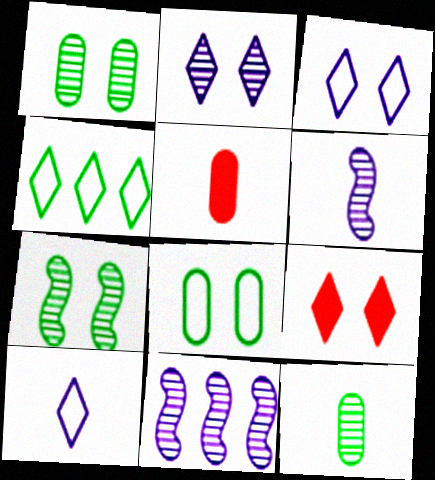[]